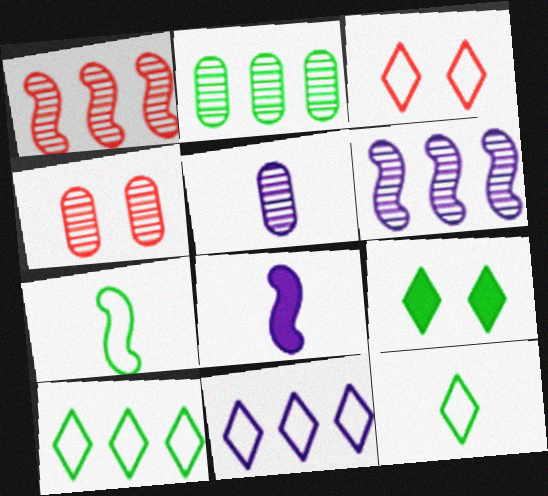[[2, 3, 8], 
[2, 4, 5], 
[2, 7, 9], 
[3, 11, 12], 
[4, 8, 10]]